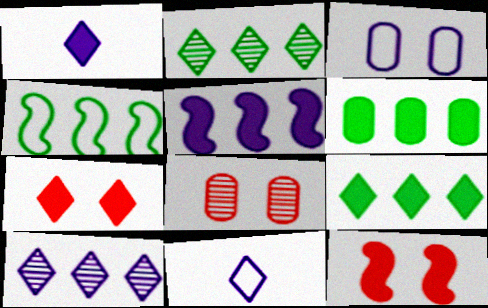[[1, 4, 8], 
[1, 6, 12], 
[1, 7, 9], 
[2, 4, 6], 
[2, 7, 11]]